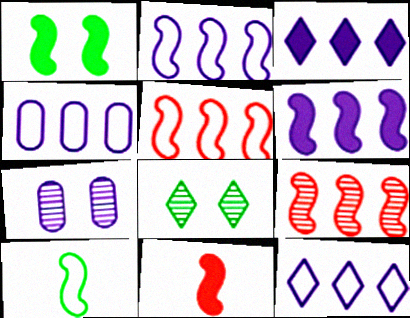[[1, 6, 11], 
[2, 4, 12], 
[4, 8, 11]]